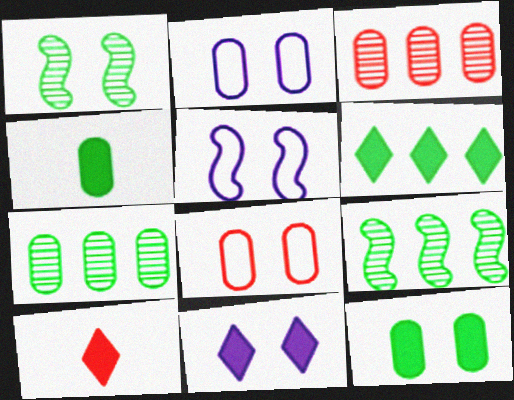[[1, 8, 11], 
[2, 3, 4], 
[2, 9, 10], 
[5, 7, 10], 
[6, 10, 11]]